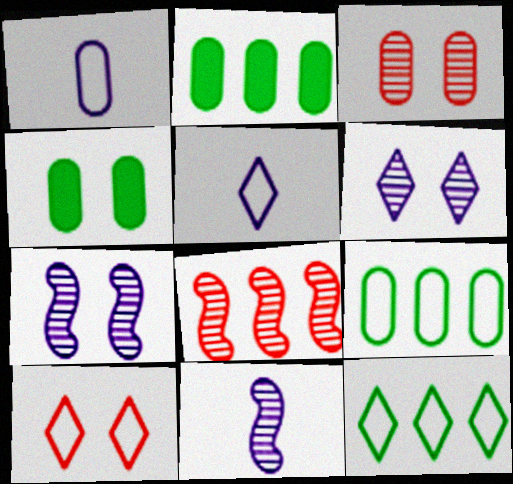[[1, 2, 3], 
[2, 10, 11], 
[4, 5, 8], 
[4, 7, 10], 
[5, 10, 12]]